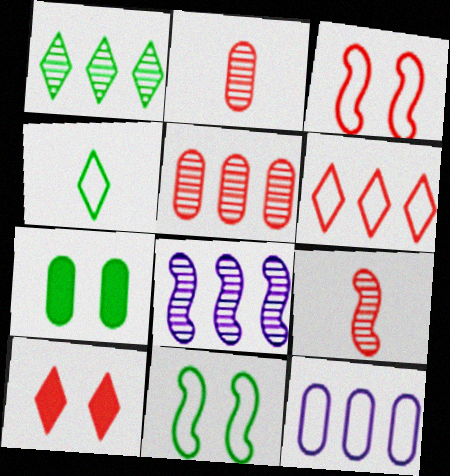[[1, 5, 8], 
[2, 7, 12], 
[3, 4, 12]]